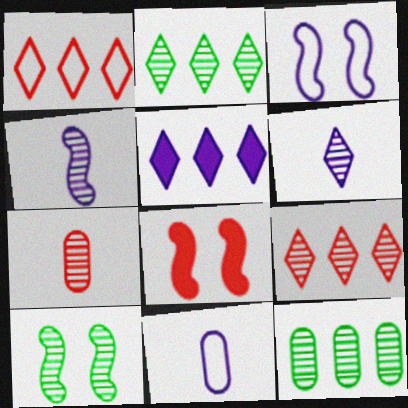[[1, 2, 5], 
[1, 7, 8], 
[2, 8, 11], 
[3, 8, 10]]